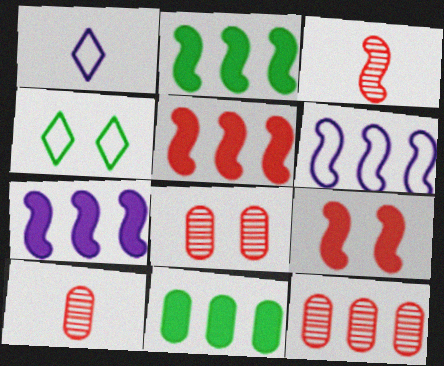[[1, 2, 8], 
[2, 5, 7], 
[4, 7, 10], 
[8, 10, 12]]